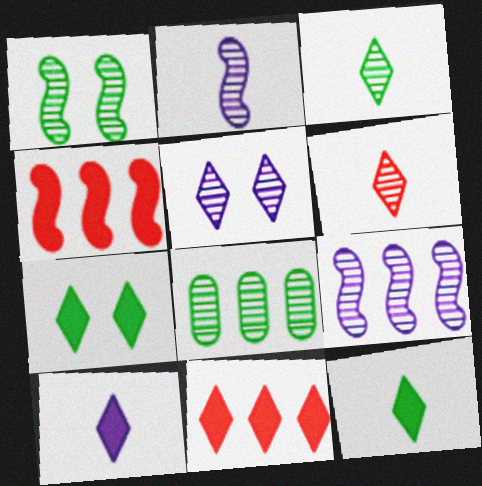[[1, 3, 8], 
[7, 10, 11]]